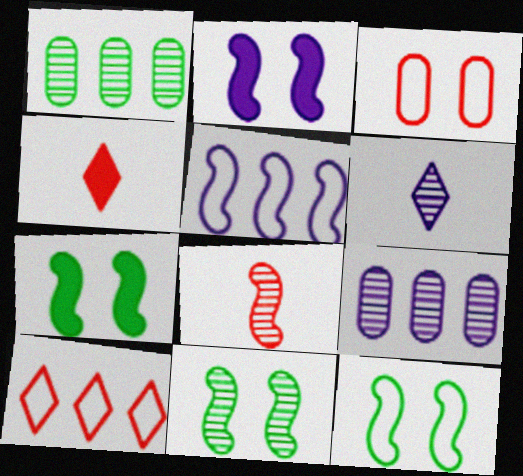[[4, 9, 12], 
[5, 7, 8], 
[7, 11, 12]]